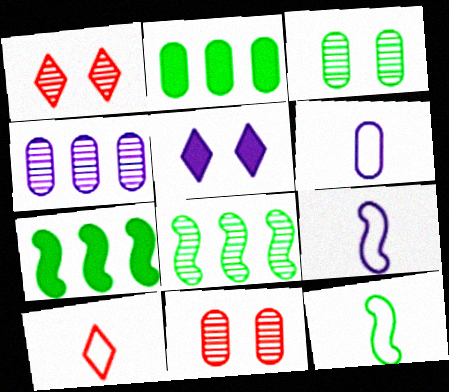[[1, 2, 9], 
[1, 6, 7], 
[2, 6, 11], 
[4, 5, 9], 
[6, 10, 12]]